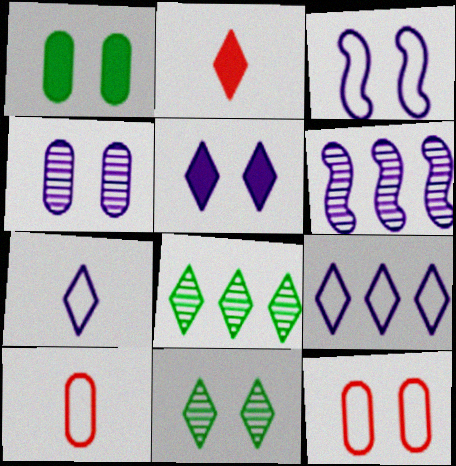[[1, 4, 12], 
[2, 9, 11], 
[3, 4, 5]]